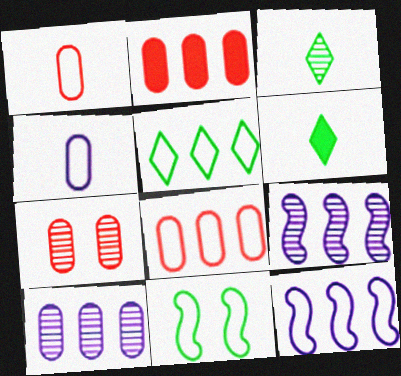[[1, 2, 7], 
[2, 5, 9], 
[3, 7, 9], 
[5, 8, 12], 
[6, 7, 12]]